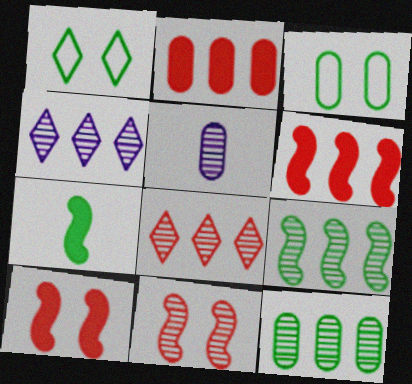[[1, 5, 6], 
[1, 7, 12], 
[2, 3, 5]]